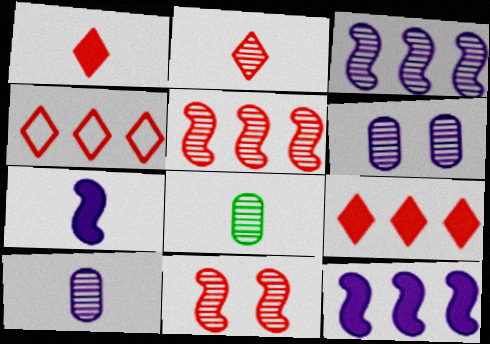[]